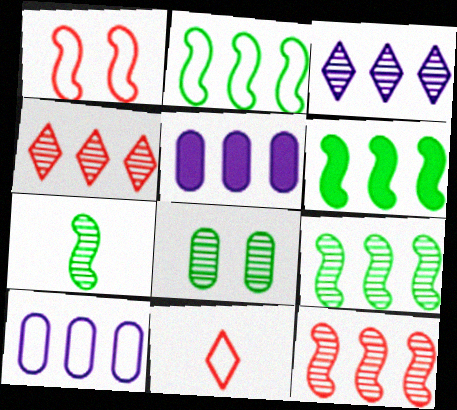[[2, 4, 5], 
[2, 6, 9], 
[4, 6, 10]]